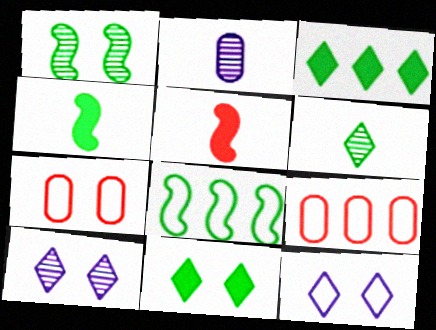[[1, 4, 8], 
[4, 9, 10]]